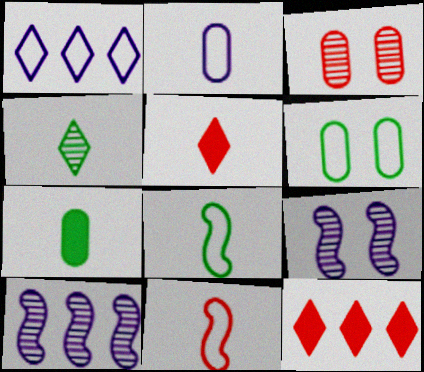[[1, 6, 11], 
[3, 4, 10], 
[3, 11, 12], 
[4, 7, 8], 
[5, 6, 10]]